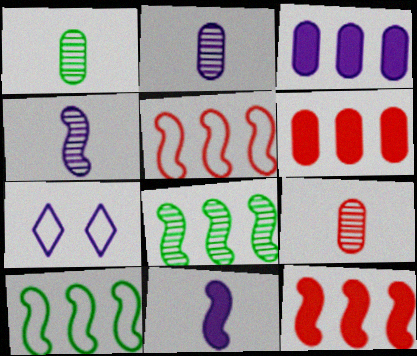[[1, 2, 9], 
[1, 7, 12], 
[3, 4, 7]]